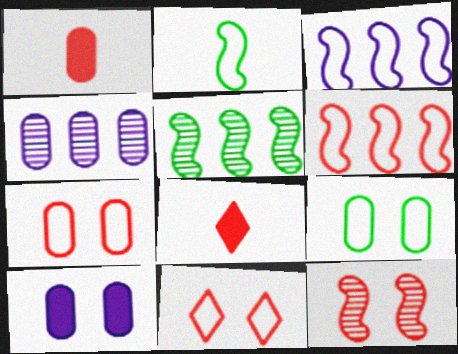[[1, 4, 9]]